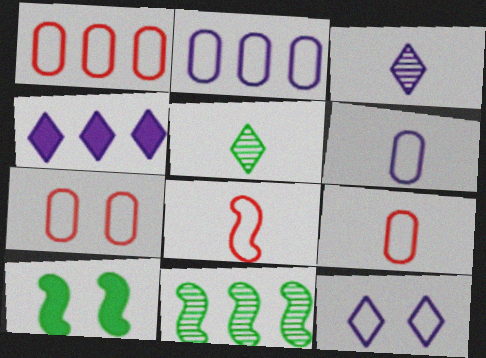[[1, 3, 10], 
[1, 4, 11], 
[1, 7, 9], 
[3, 4, 12]]